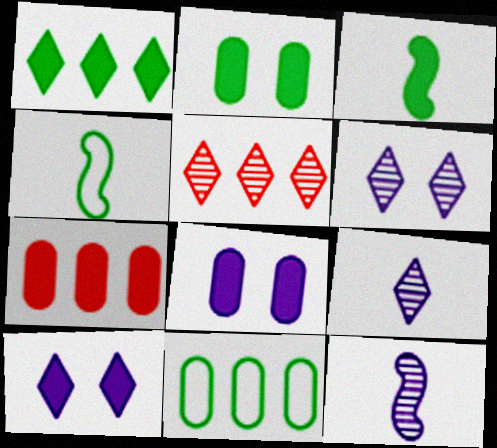[[1, 2, 3], 
[3, 7, 10], 
[4, 5, 8], 
[4, 6, 7]]